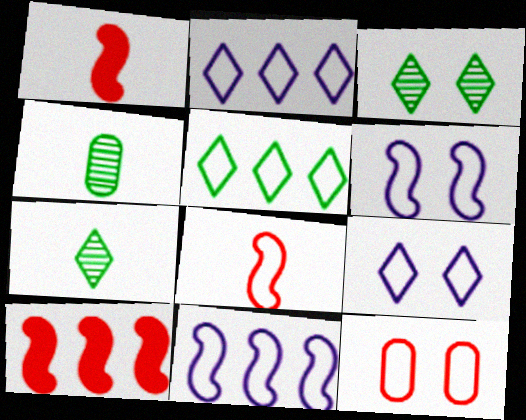[[4, 9, 10]]